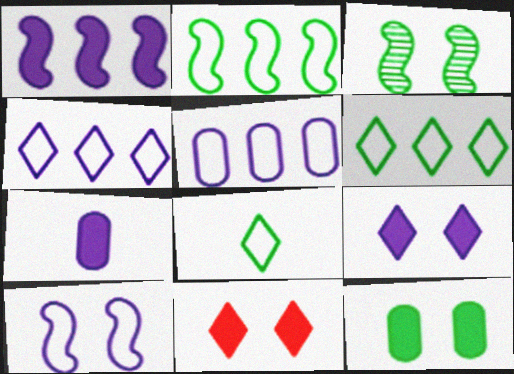[[1, 7, 9]]